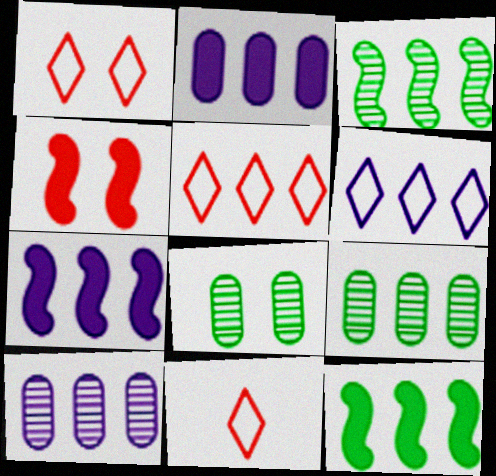[[1, 5, 11], 
[2, 3, 5], 
[5, 7, 9], 
[5, 10, 12], 
[6, 7, 10], 
[7, 8, 11]]